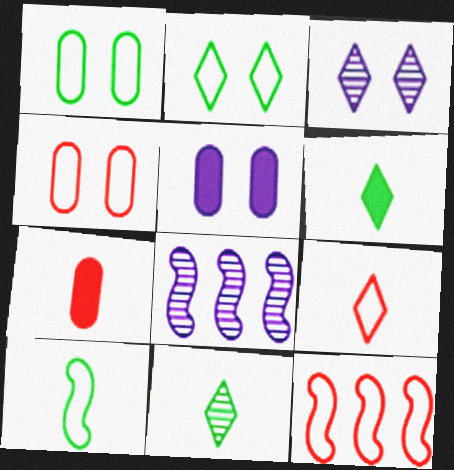[[2, 7, 8], 
[4, 6, 8], 
[4, 9, 12], 
[5, 11, 12]]